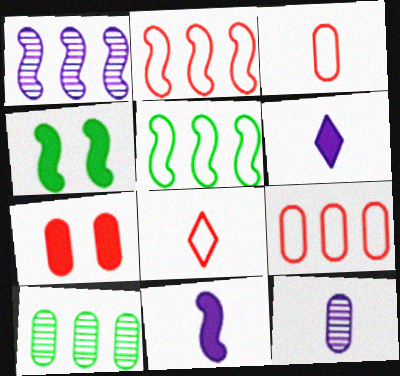[]